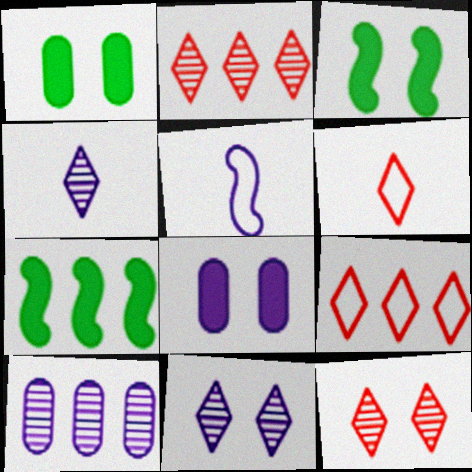[[1, 2, 5], 
[3, 6, 10], 
[7, 9, 10]]